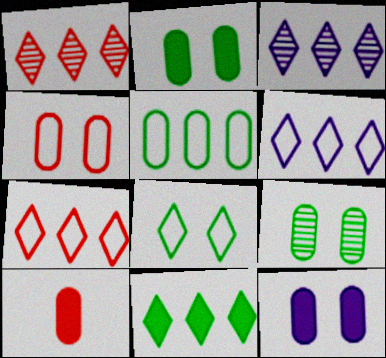[[1, 6, 11], 
[3, 7, 11], 
[4, 9, 12]]